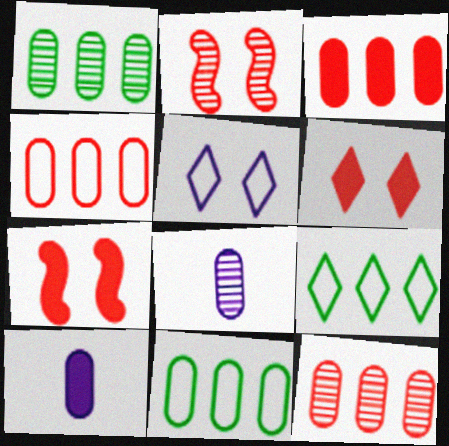[[2, 9, 10], 
[3, 4, 12], 
[7, 8, 9]]